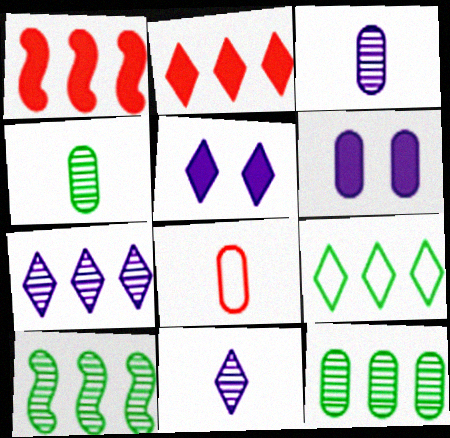[[2, 7, 9], 
[5, 8, 10], 
[6, 8, 12]]